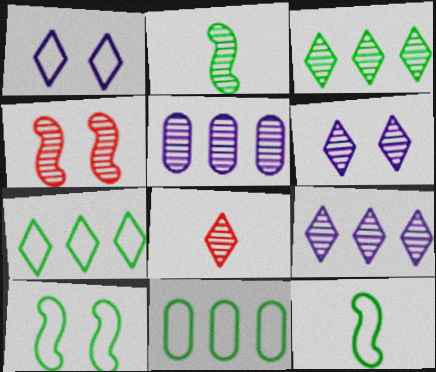[[3, 6, 8]]